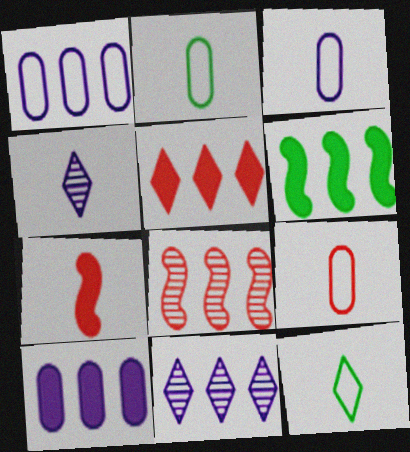[[2, 3, 9], 
[2, 4, 7], 
[5, 6, 10]]